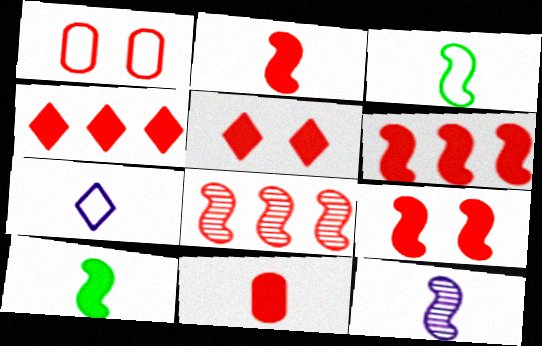[[2, 3, 12], 
[2, 6, 9], 
[4, 9, 11], 
[5, 6, 11]]